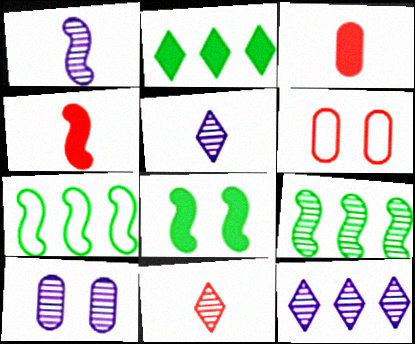[[1, 2, 6], 
[1, 10, 12], 
[9, 10, 11]]